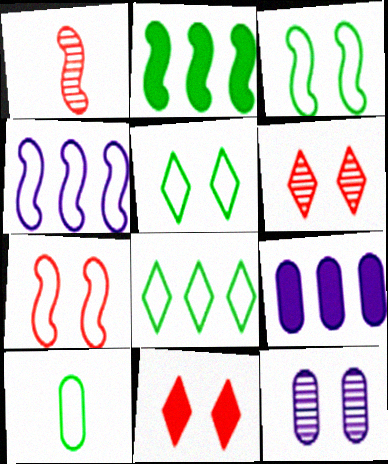[[1, 5, 9], 
[3, 8, 10], 
[3, 11, 12]]